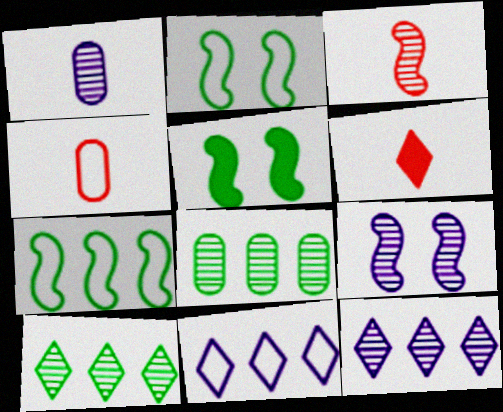[[1, 9, 12], 
[2, 4, 11], 
[3, 4, 6], 
[4, 5, 12]]